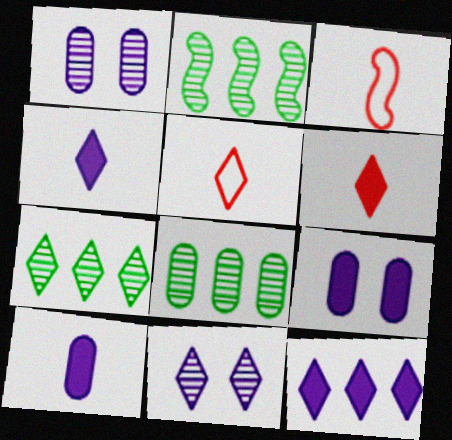[[2, 5, 9], 
[2, 7, 8], 
[3, 7, 9]]